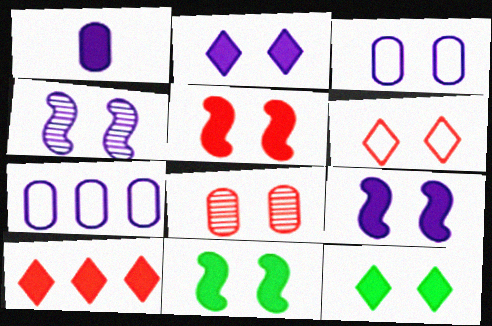[[1, 10, 11], 
[2, 3, 4], 
[5, 6, 8], 
[5, 9, 11]]